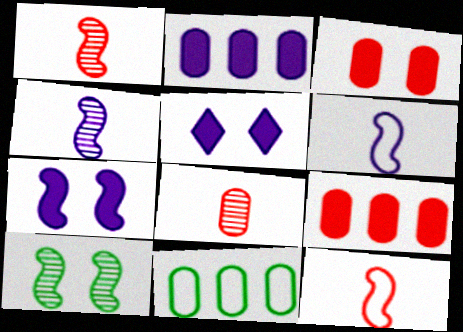[[1, 5, 11]]